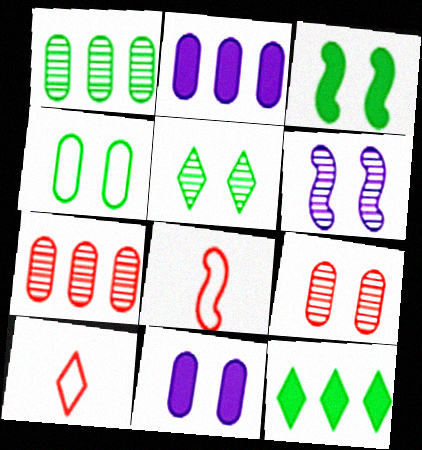[[2, 5, 8], 
[3, 4, 5], 
[4, 9, 11], 
[5, 6, 9]]